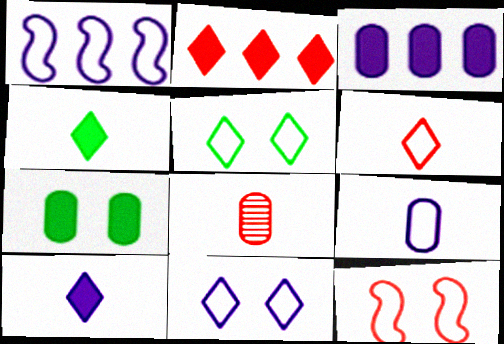[[1, 9, 11], 
[2, 8, 12]]